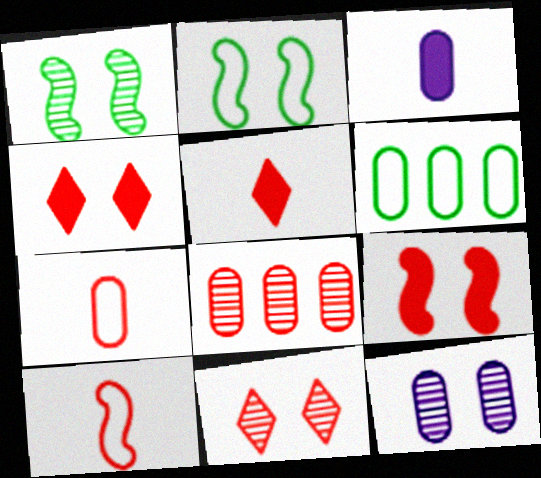[[1, 11, 12], 
[2, 4, 12], 
[4, 8, 10]]